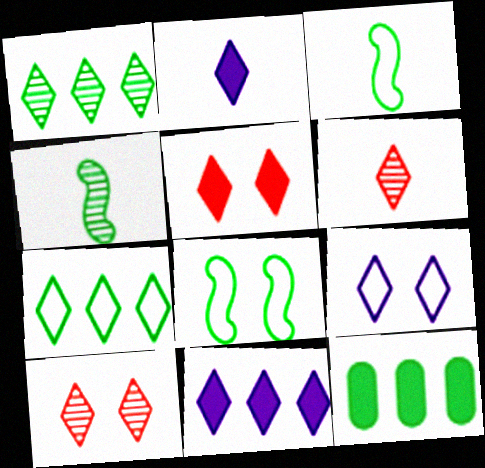[[2, 7, 10]]